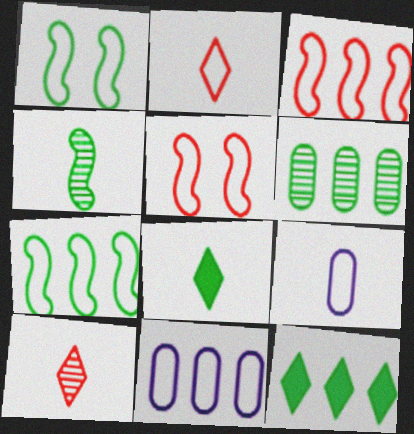[[1, 2, 11], 
[1, 6, 8], 
[6, 7, 12]]